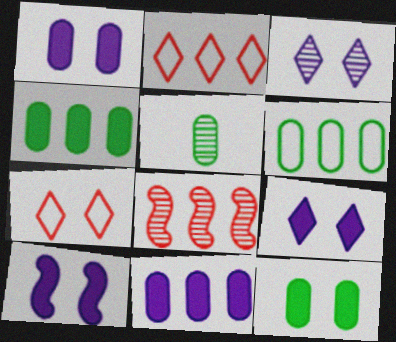[[1, 9, 10], 
[2, 5, 10], 
[3, 5, 8], 
[5, 6, 12]]